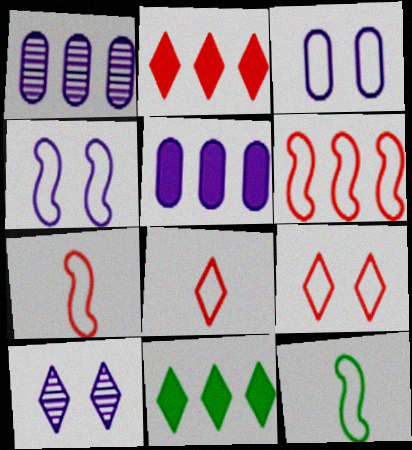[[1, 6, 11], 
[4, 6, 12], 
[8, 10, 11]]